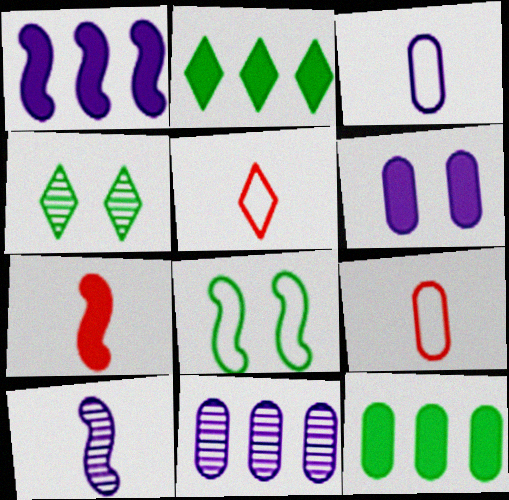[[1, 4, 9], 
[2, 6, 7], 
[3, 6, 11]]